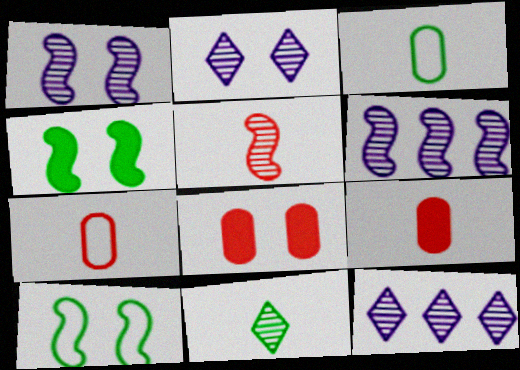[[2, 8, 10], 
[4, 7, 12], 
[9, 10, 12]]